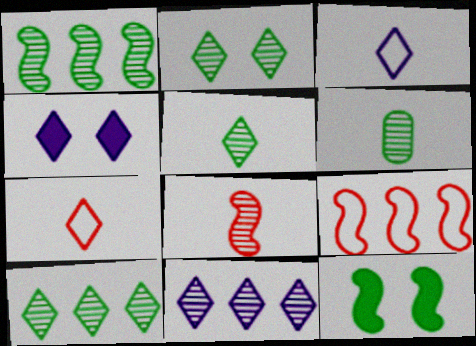[[1, 2, 6], 
[2, 5, 10], 
[3, 4, 11], 
[4, 6, 9], 
[4, 7, 10]]